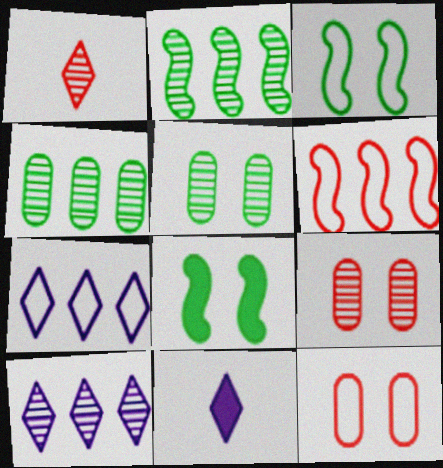[[2, 11, 12], 
[5, 6, 11]]